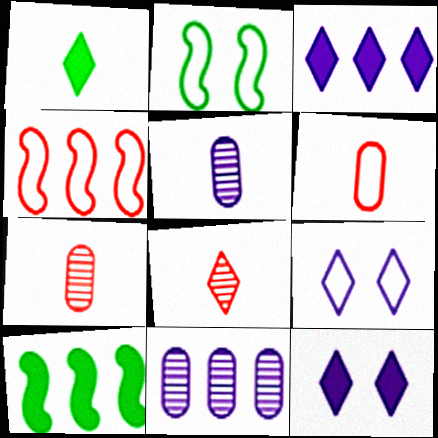[[2, 3, 7], 
[7, 9, 10]]